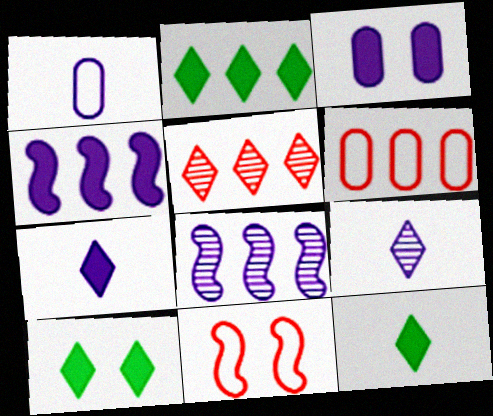[[2, 6, 8], 
[2, 10, 12], 
[3, 4, 7]]